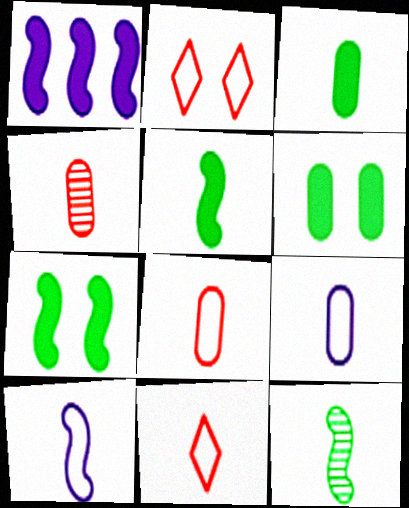[[3, 4, 9]]